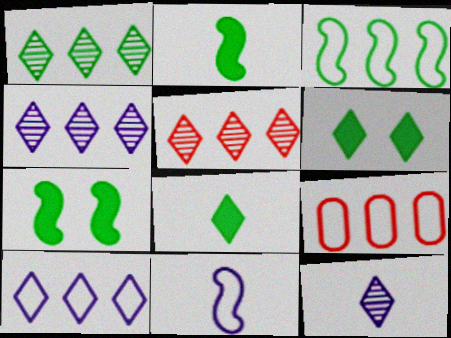[[1, 4, 5], 
[3, 9, 10], 
[7, 9, 12]]